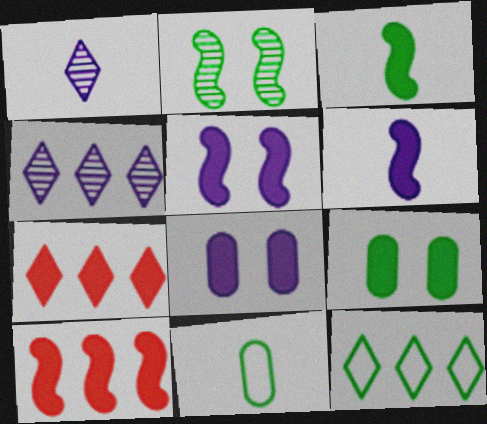[[3, 5, 10], 
[3, 7, 8], 
[4, 7, 12], 
[6, 7, 9]]